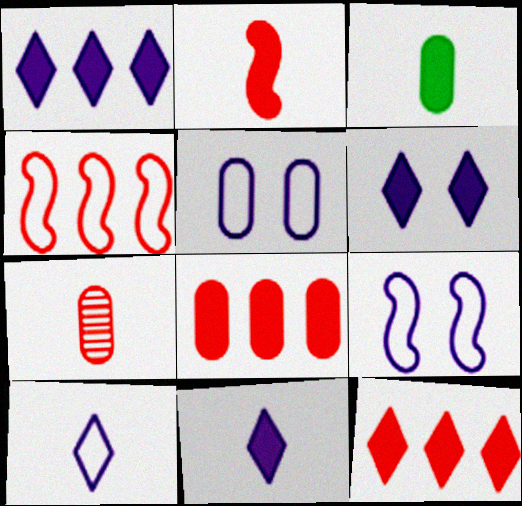[[1, 6, 11], 
[2, 3, 11]]